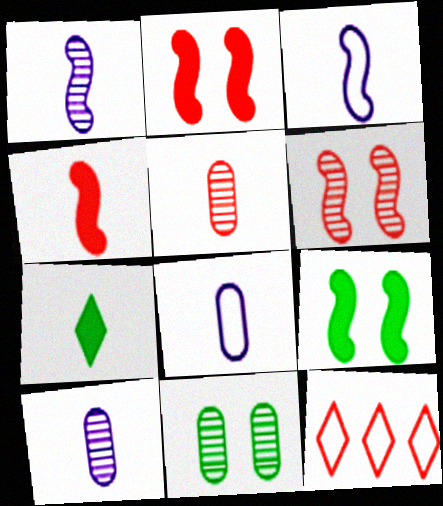[[2, 5, 12], 
[3, 5, 7], 
[9, 10, 12]]